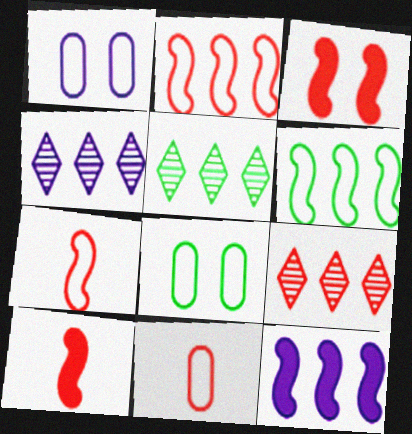[[1, 5, 10], 
[3, 9, 11], 
[4, 5, 9], 
[4, 8, 10]]